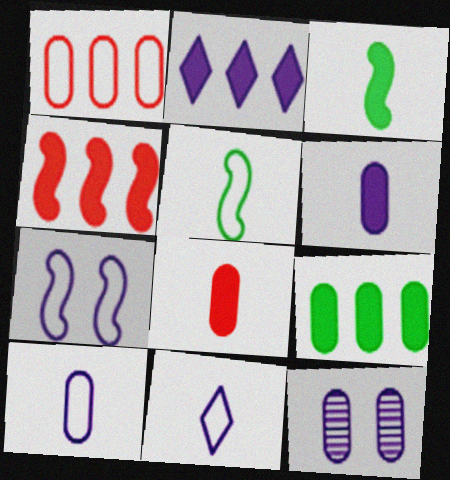[[2, 4, 9]]